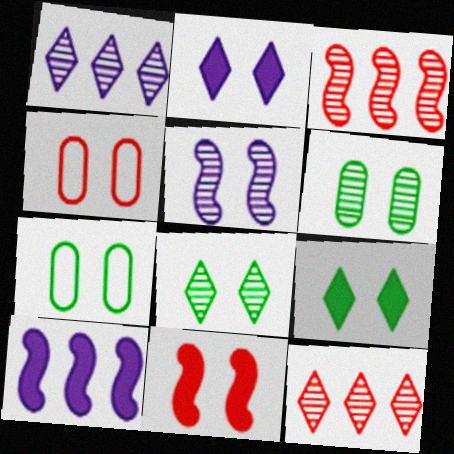[[4, 5, 9]]